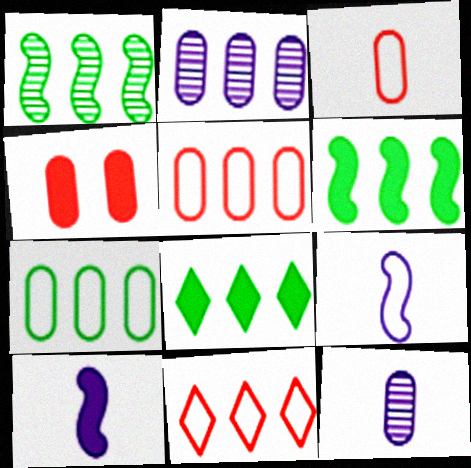[[1, 7, 8], 
[2, 6, 11], 
[4, 7, 12], 
[4, 8, 10]]